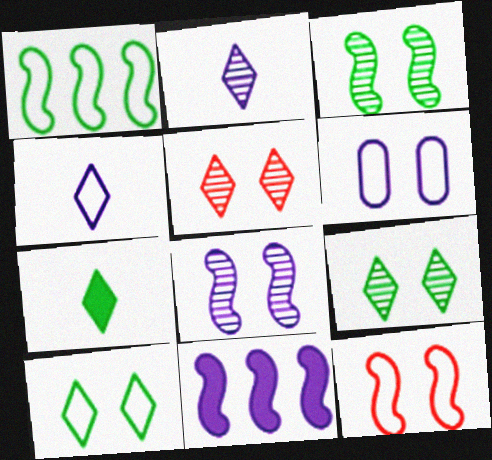[[2, 6, 11], 
[6, 10, 12]]